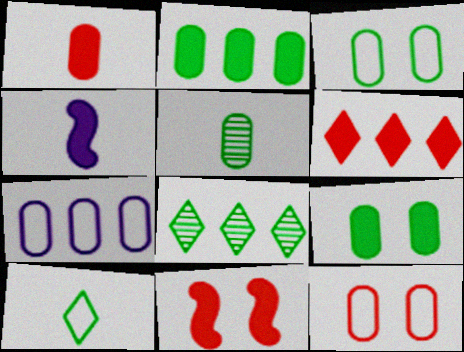[[1, 6, 11], 
[2, 3, 5], 
[4, 6, 9], 
[4, 8, 12]]